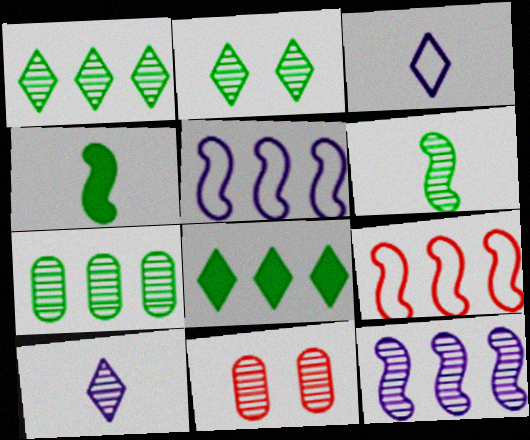[[2, 6, 7]]